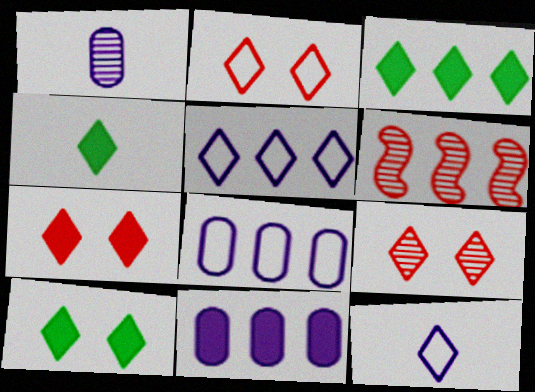[[2, 7, 9], 
[3, 4, 10], 
[3, 6, 8], 
[3, 9, 12], 
[4, 5, 9]]